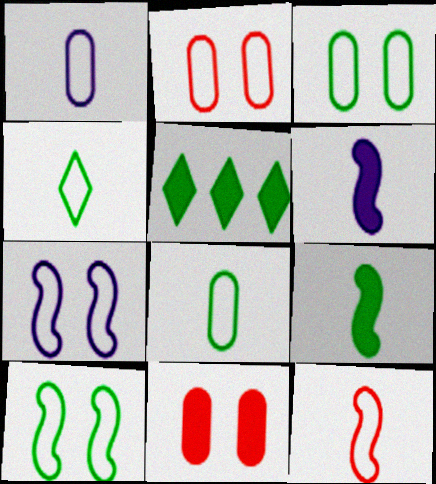[[1, 4, 12], 
[5, 6, 11]]